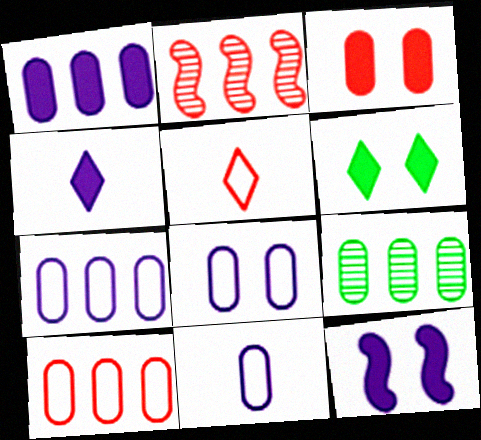[[1, 4, 12], 
[1, 9, 10], 
[2, 3, 5], 
[2, 6, 11], 
[3, 6, 12], 
[3, 9, 11], 
[5, 9, 12], 
[7, 8, 11]]